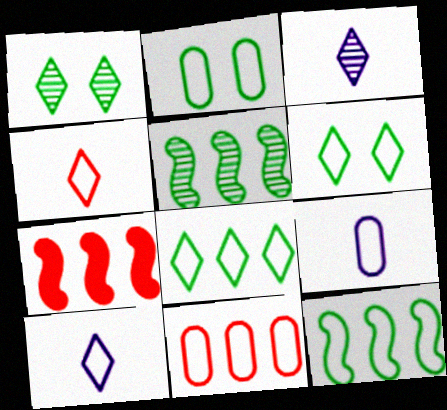[[1, 7, 9], 
[2, 3, 7], 
[2, 9, 11]]